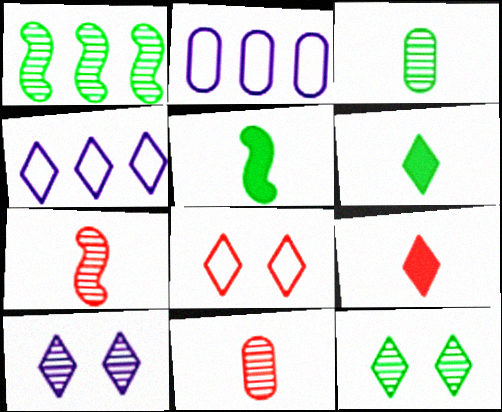[[1, 3, 12], 
[1, 10, 11], 
[4, 9, 12]]